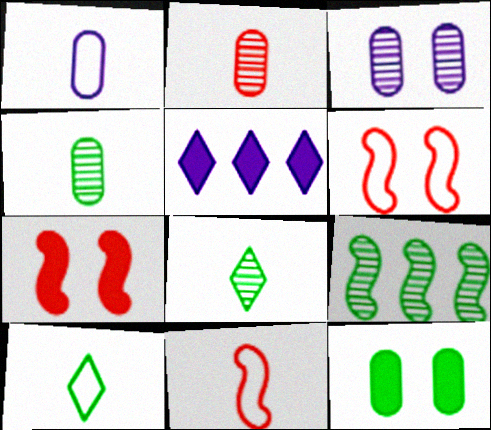[[1, 10, 11], 
[4, 5, 6], 
[9, 10, 12]]